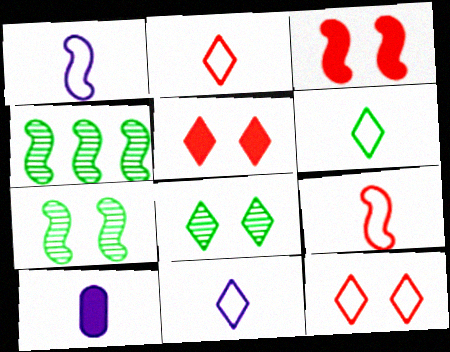[[1, 3, 4], 
[2, 6, 11], 
[4, 10, 12]]